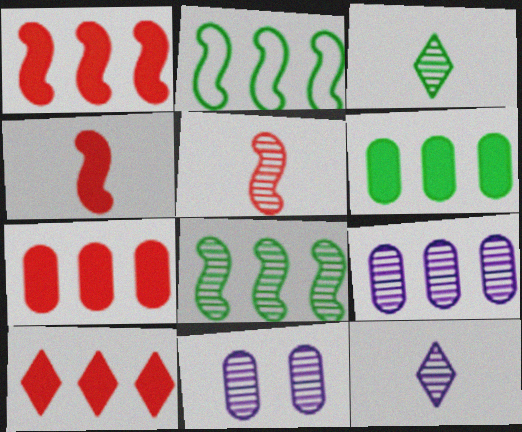[[1, 7, 10], 
[2, 9, 10]]